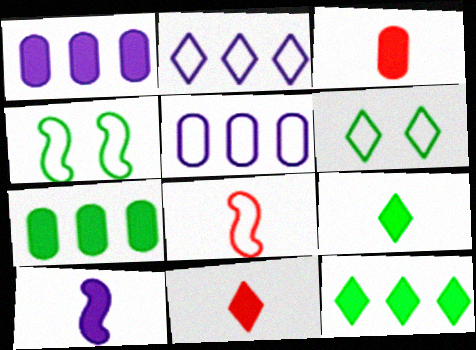[[3, 9, 10], 
[5, 6, 8]]